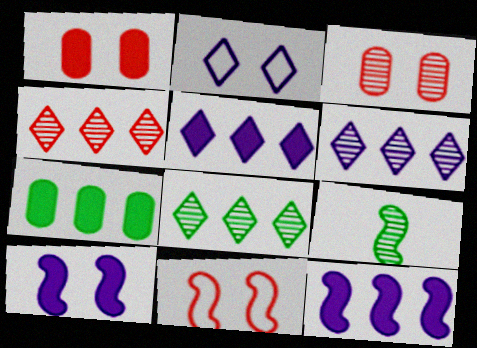[[3, 6, 9], 
[4, 6, 8], 
[9, 11, 12]]